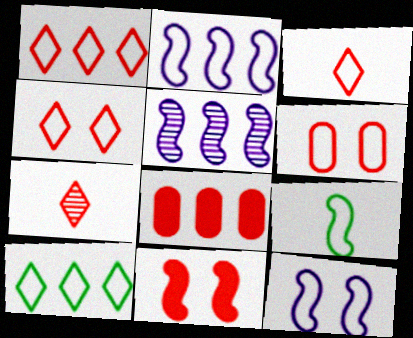[[1, 3, 4], 
[5, 8, 10], 
[5, 9, 11]]